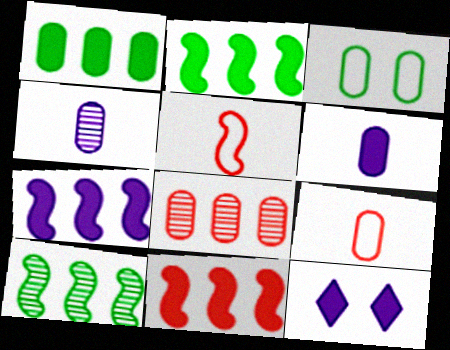[[2, 7, 11], 
[3, 6, 8], 
[6, 7, 12], 
[9, 10, 12]]